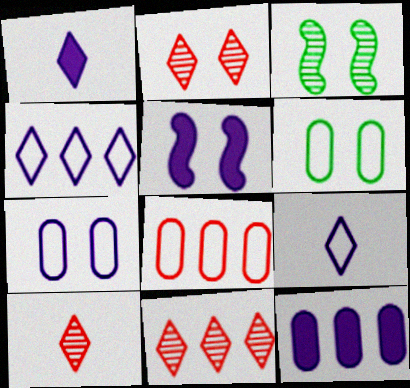[[1, 3, 8], 
[1, 5, 12], 
[2, 5, 6], 
[2, 10, 11]]